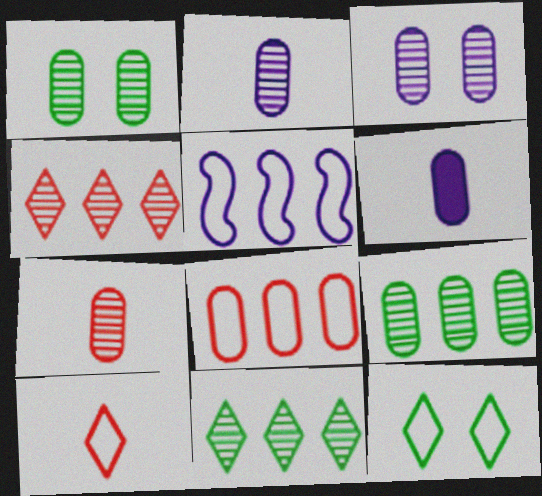[[1, 6, 8], 
[3, 7, 9]]